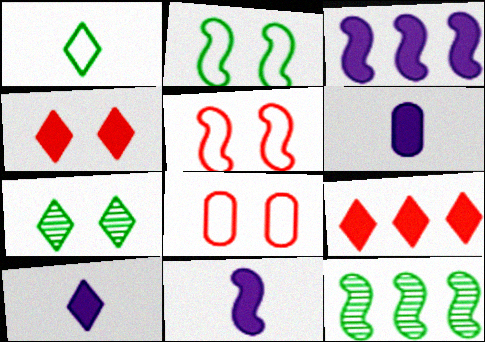[[5, 11, 12], 
[6, 10, 11], 
[8, 10, 12]]